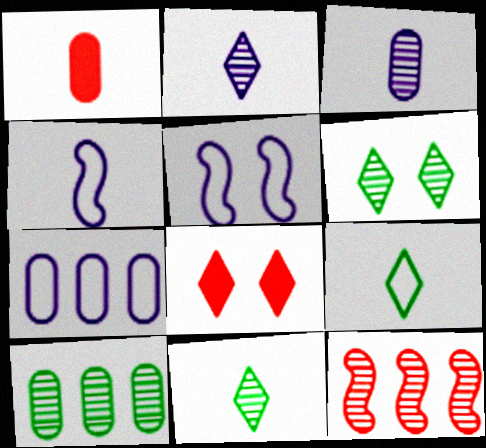[[1, 4, 11], 
[3, 6, 12], 
[4, 8, 10]]